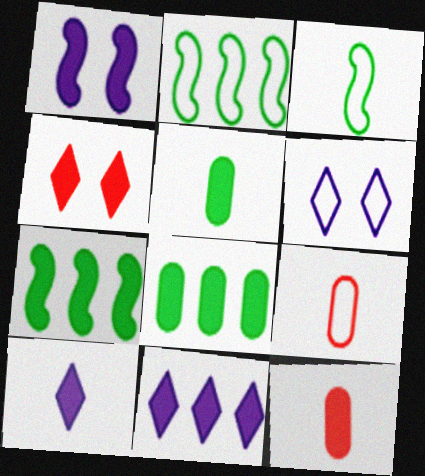[[2, 6, 9]]